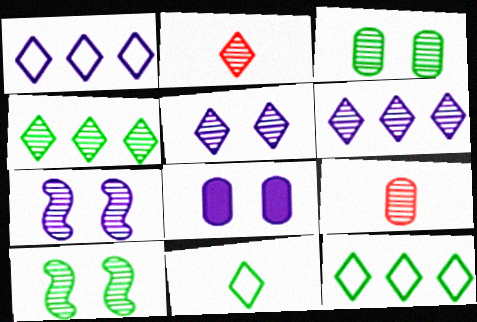[[2, 4, 5], 
[4, 7, 9], 
[6, 9, 10]]